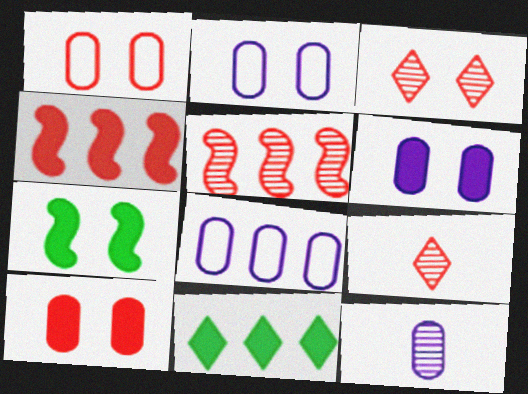[[1, 4, 9], 
[2, 3, 7], 
[5, 8, 11], 
[6, 8, 12], 
[7, 8, 9]]